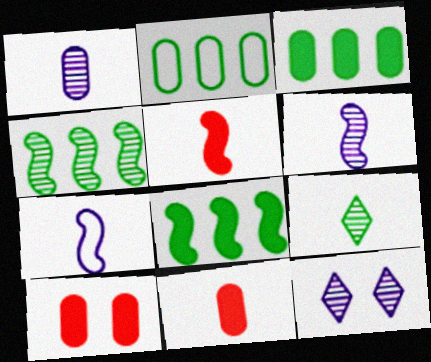[[1, 2, 10], 
[2, 5, 12], 
[7, 9, 11]]